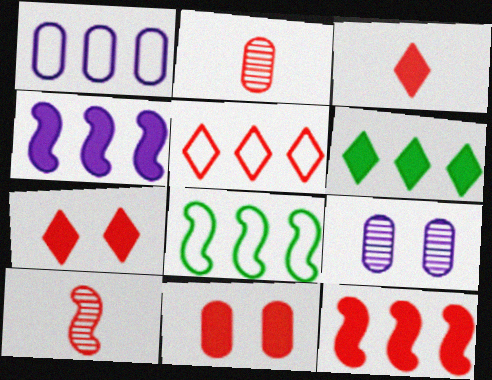[[1, 5, 8], 
[3, 8, 9], 
[3, 11, 12], 
[5, 10, 11]]